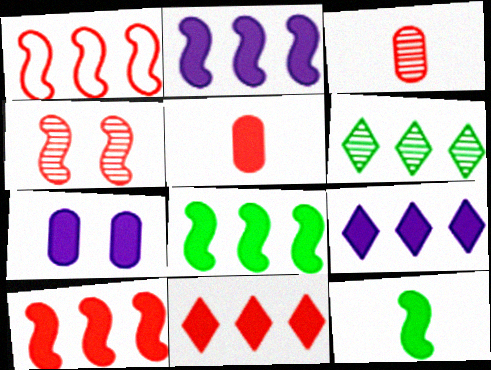[[2, 8, 10], 
[7, 11, 12]]